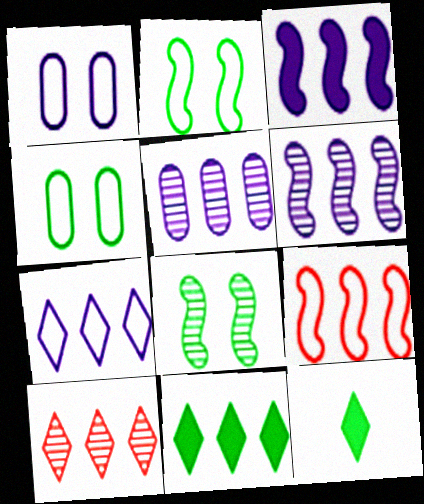[[3, 5, 7], 
[5, 9, 11], 
[7, 10, 11]]